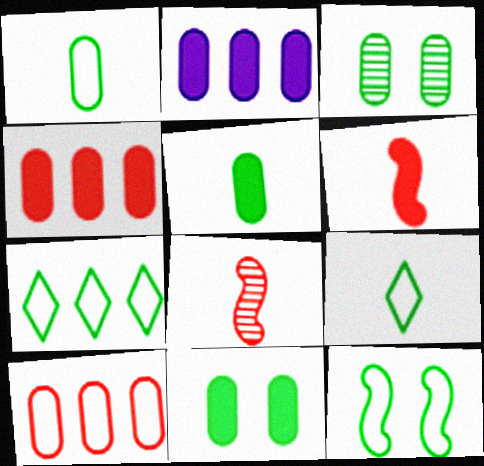[[1, 7, 12]]